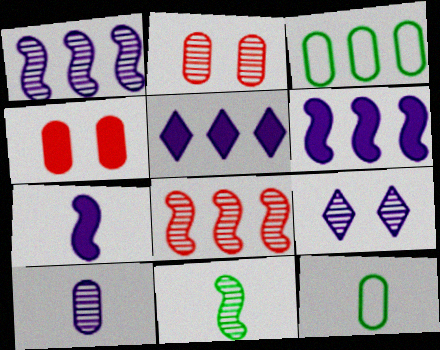[[1, 9, 10], 
[3, 4, 10], 
[3, 5, 8]]